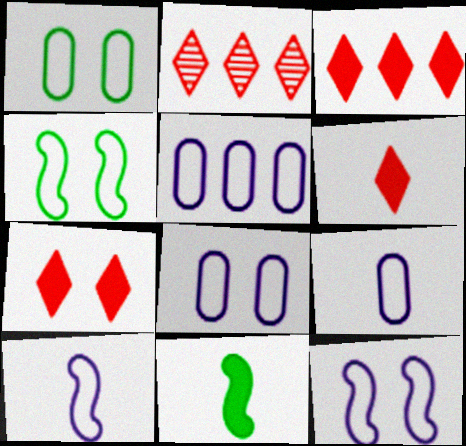[[2, 8, 11], 
[3, 6, 7], 
[5, 8, 9]]